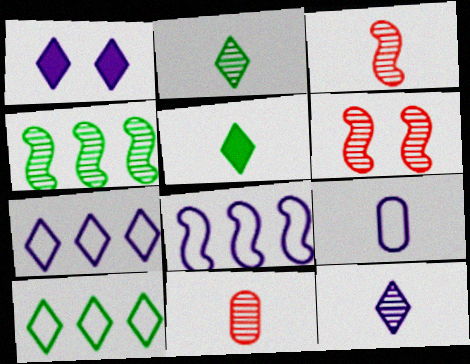[[1, 7, 12], 
[3, 5, 9]]